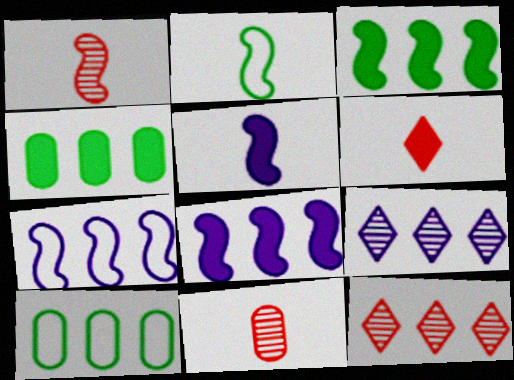[[1, 2, 5], 
[4, 7, 12], 
[8, 10, 12]]